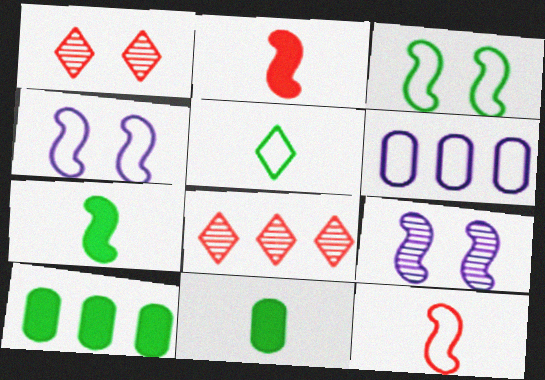[[1, 6, 7], 
[4, 8, 11]]